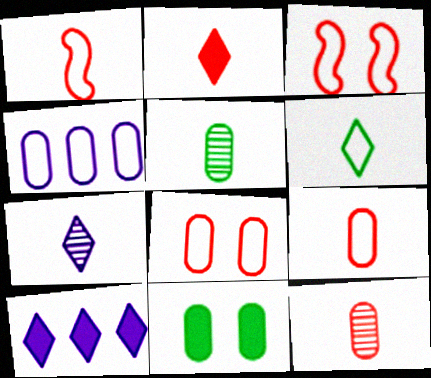[[1, 2, 12], 
[2, 6, 7], 
[3, 4, 6], 
[3, 5, 10], 
[4, 11, 12]]